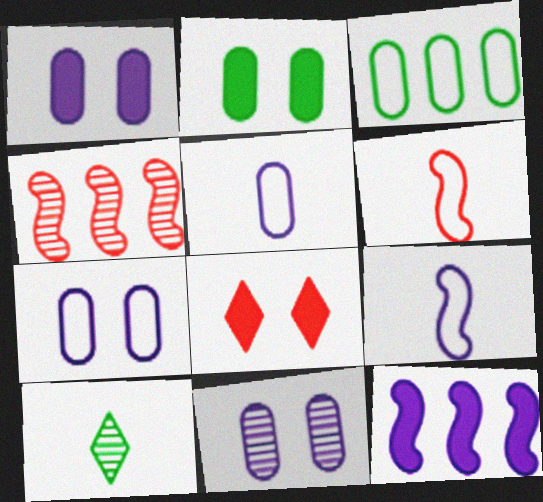[[1, 7, 11], 
[4, 10, 11]]